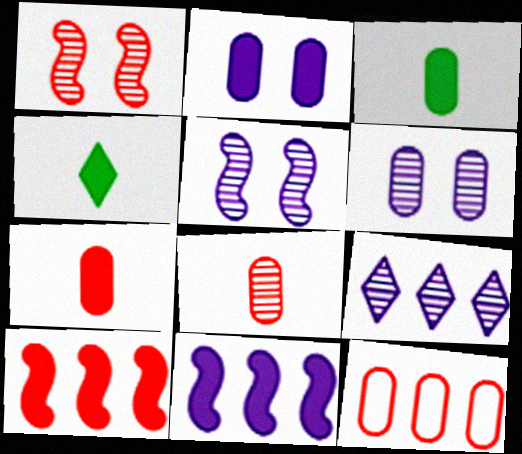[[2, 4, 10], 
[3, 6, 12], 
[4, 5, 12]]